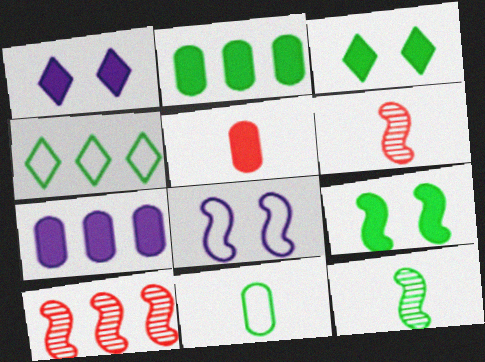[[1, 10, 11], 
[4, 7, 10]]